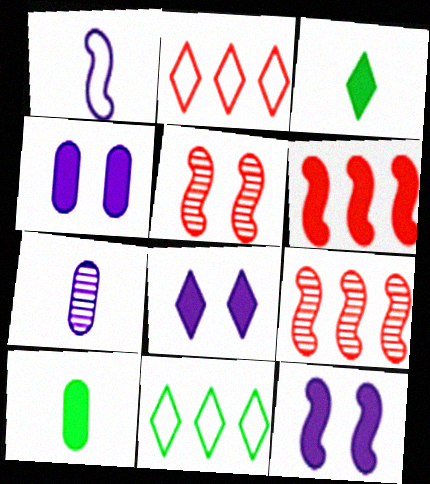[[3, 4, 6], 
[4, 8, 12], 
[6, 8, 10]]